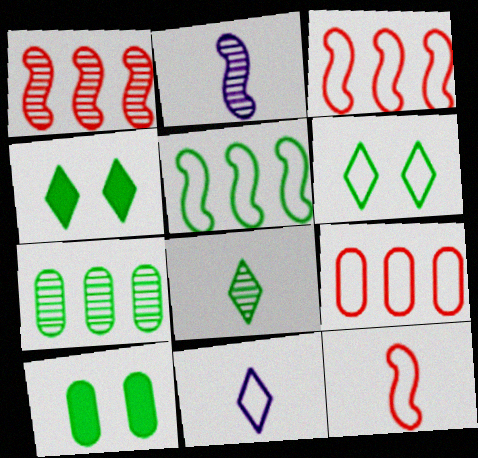[[1, 10, 11], 
[2, 4, 9], 
[5, 8, 10]]